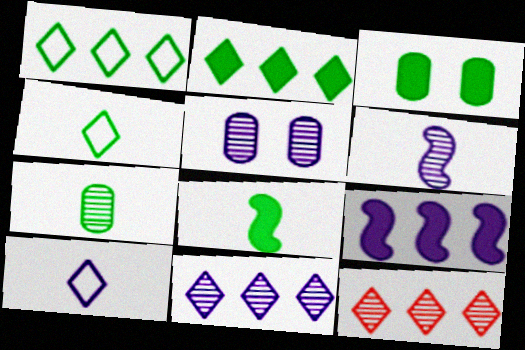[[2, 3, 8], 
[4, 7, 8], 
[5, 6, 11], 
[5, 9, 10]]